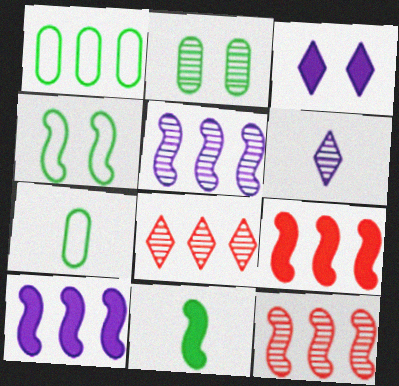[[1, 8, 10], 
[2, 6, 12], 
[3, 7, 12]]